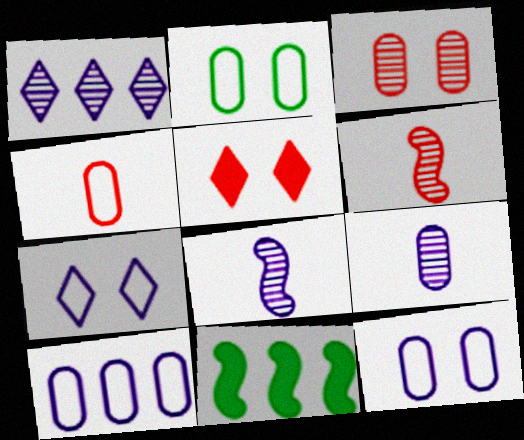[[2, 4, 10]]